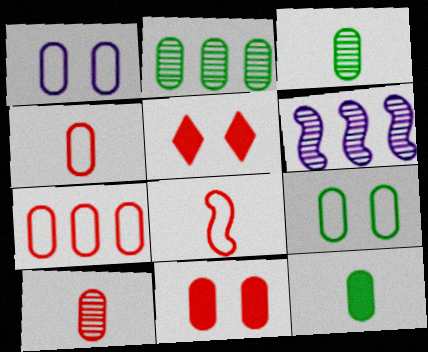[[2, 9, 12], 
[7, 10, 11]]